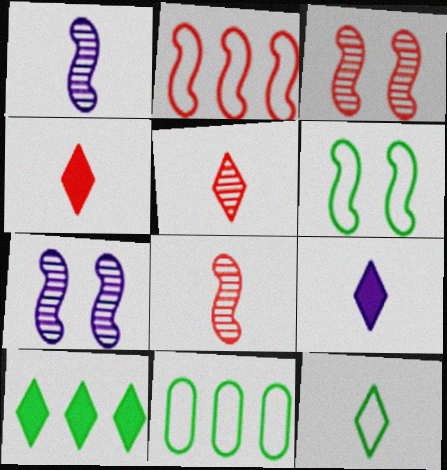[[3, 9, 11], 
[4, 7, 11], 
[5, 9, 12], 
[6, 11, 12]]